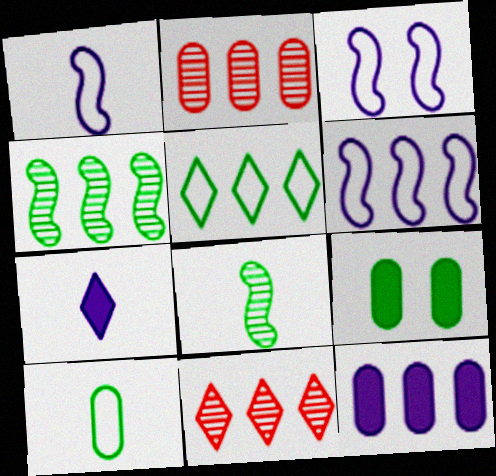[[1, 3, 6], 
[1, 9, 11], 
[5, 8, 9]]